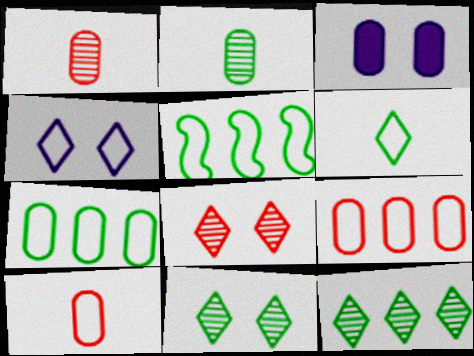[[1, 3, 7], 
[2, 3, 9], 
[4, 5, 10]]